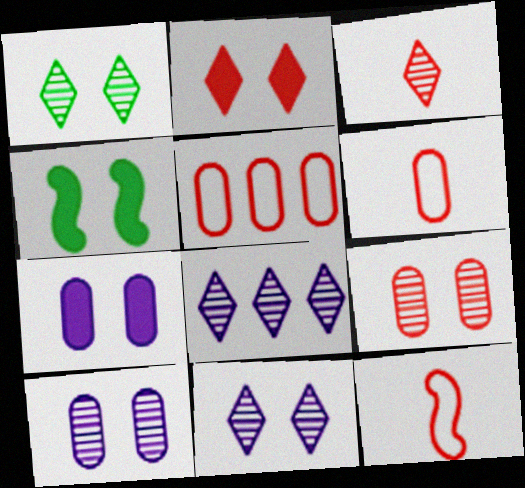[[1, 3, 8], 
[2, 4, 7], 
[4, 6, 8]]